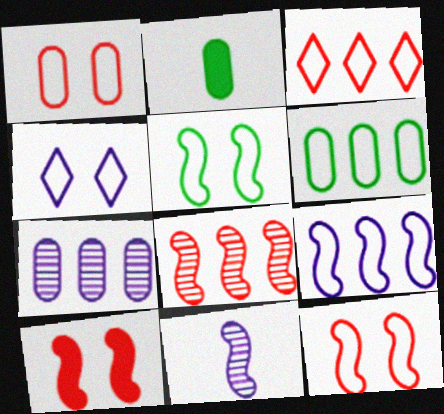[[1, 2, 7], 
[1, 4, 5], 
[2, 4, 8], 
[3, 6, 9]]